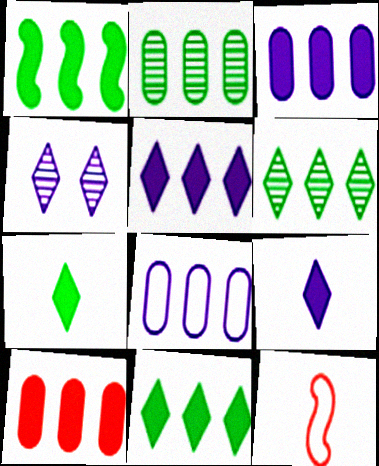[[1, 5, 10], 
[2, 8, 10]]